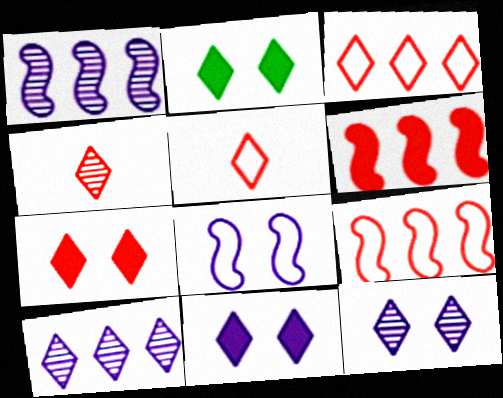[[2, 5, 10], 
[2, 7, 11], 
[3, 4, 7]]